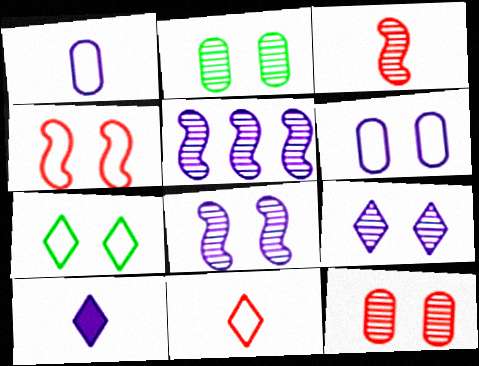[[4, 6, 7], 
[5, 6, 10]]